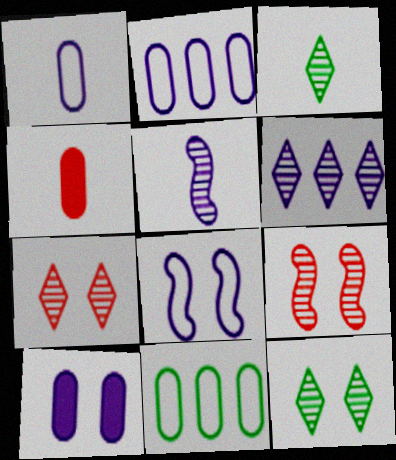[[3, 6, 7]]